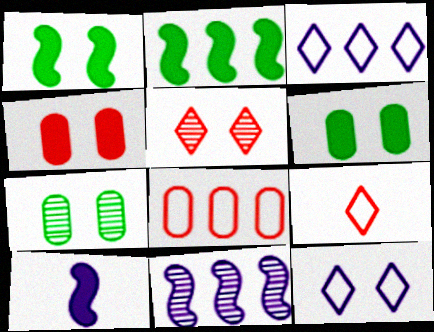[[6, 9, 11]]